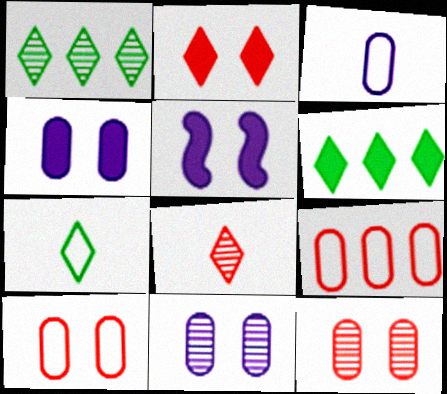[]